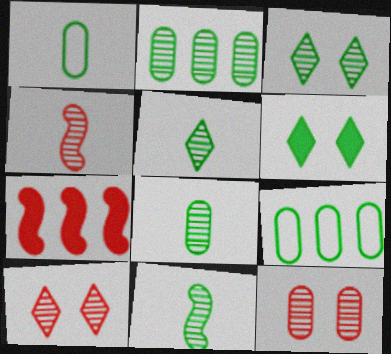[[2, 3, 11], 
[5, 8, 11], 
[6, 9, 11]]